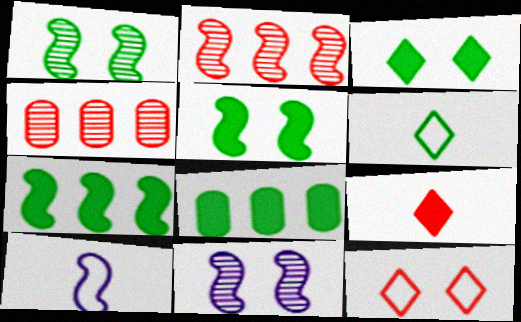[[1, 6, 8], 
[2, 5, 10], 
[3, 4, 10]]